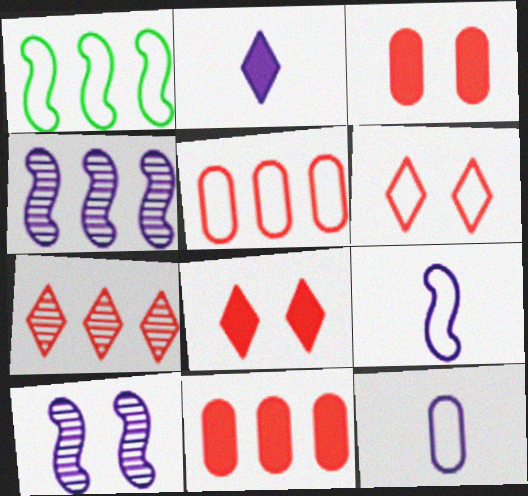[[1, 6, 12]]